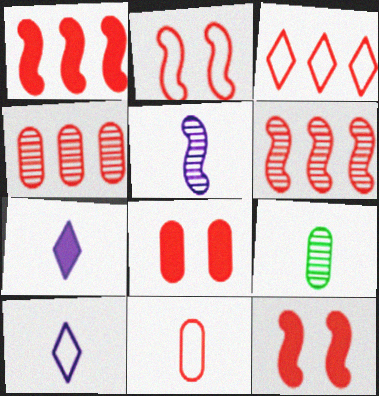[[1, 3, 4], 
[2, 3, 11], 
[4, 8, 11]]